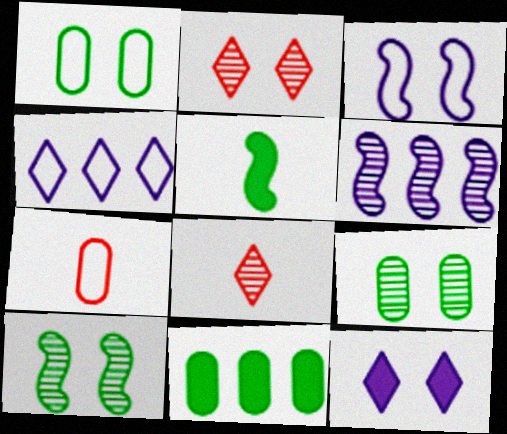[[3, 8, 11], 
[6, 8, 9]]